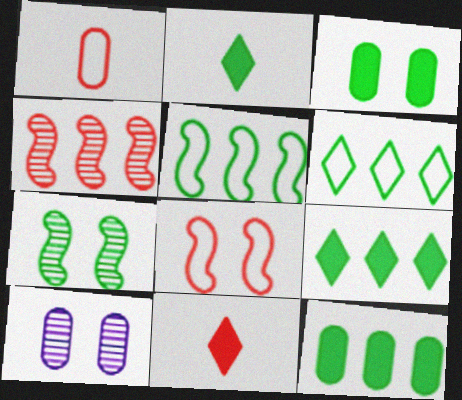[[1, 10, 12], 
[5, 10, 11]]